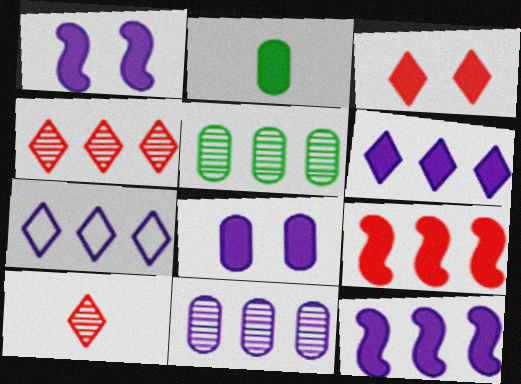[[2, 3, 12], 
[5, 7, 9], 
[7, 11, 12]]